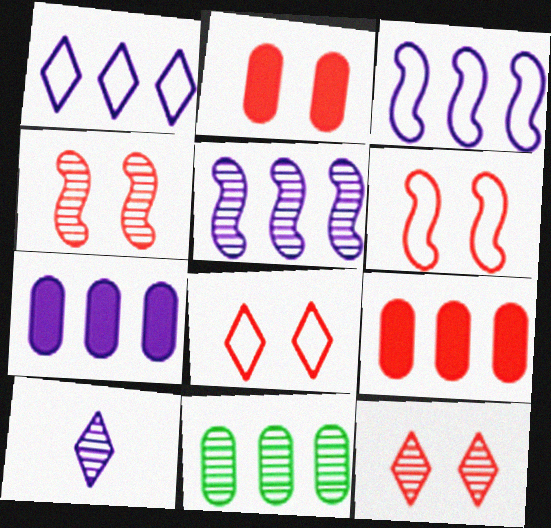[[1, 5, 7], 
[2, 4, 8], 
[2, 6, 12], 
[4, 10, 11]]